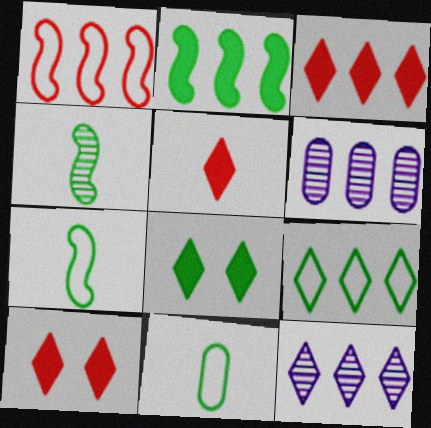[[3, 5, 10], 
[3, 9, 12], 
[6, 7, 10]]